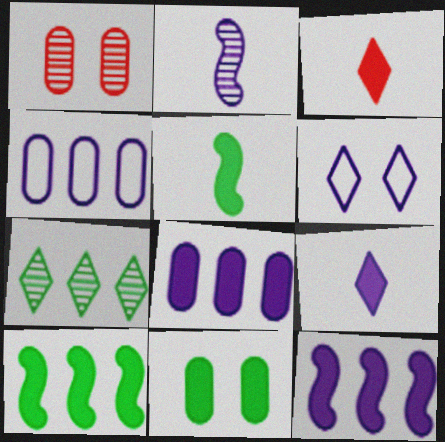[[1, 2, 7], 
[2, 6, 8], 
[3, 6, 7], 
[3, 11, 12]]